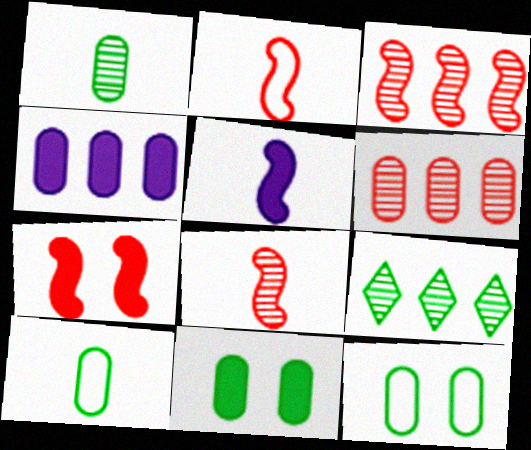[[2, 3, 7]]